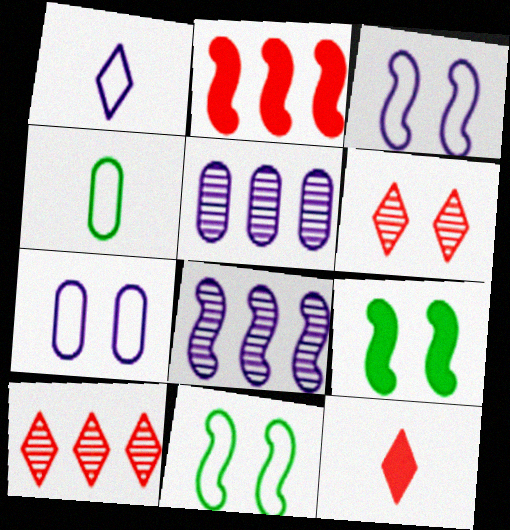[[5, 11, 12], 
[6, 7, 9]]